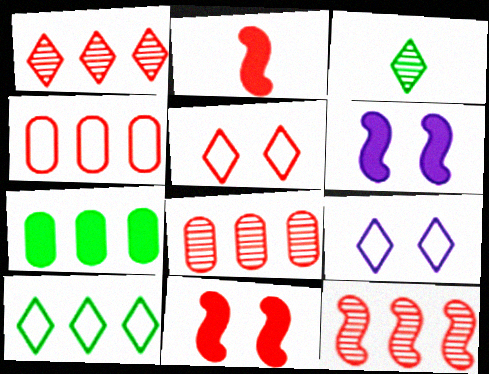[[1, 8, 12], 
[2, 5, 8], 
[3, 4, 6]]